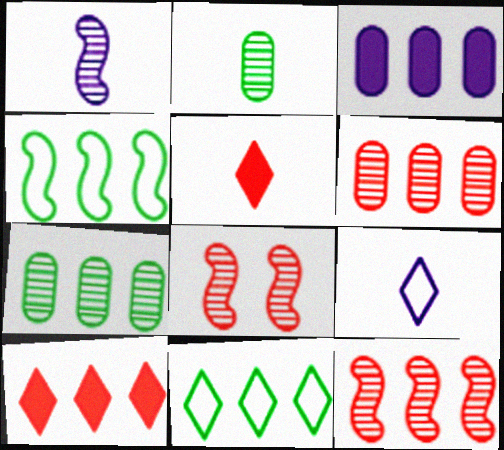[[3, 11, 12]]